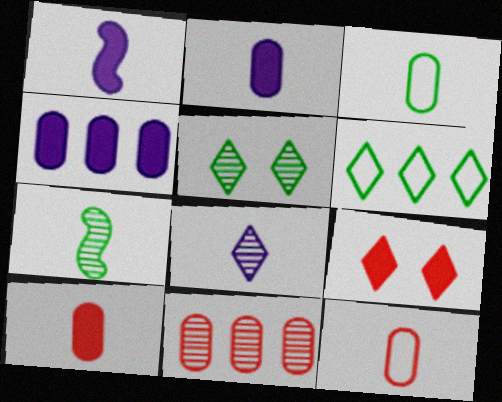[[6, 8, 9]]